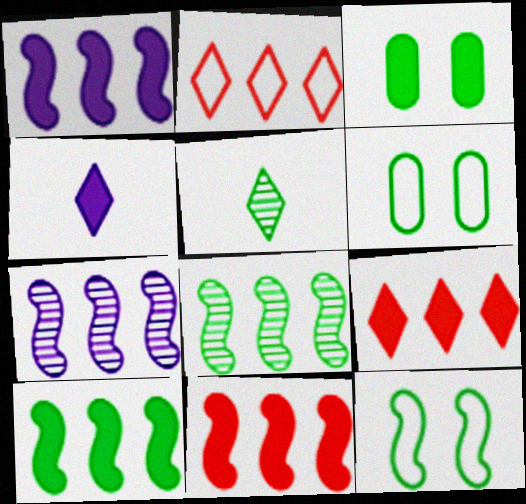[[1, 10, 11], 
[3, 4, 11], 
[5, 6, 10]]